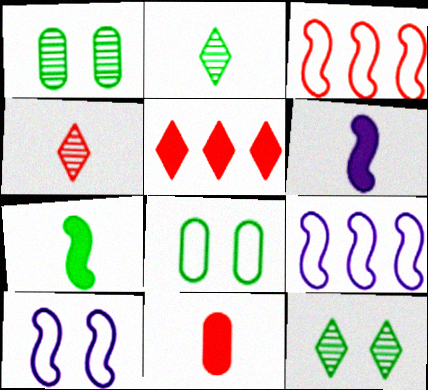[[9, 11, 12]]